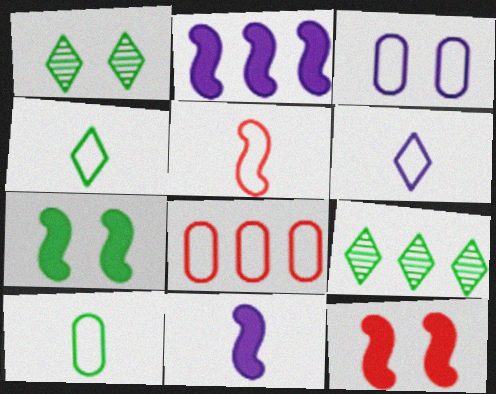[[1, 3, 12], 
[1, 8, 11], 
[2, 8, 9], 
[3, 8, 10], 
[5, 6, 10], 
[7, 9, 10]]